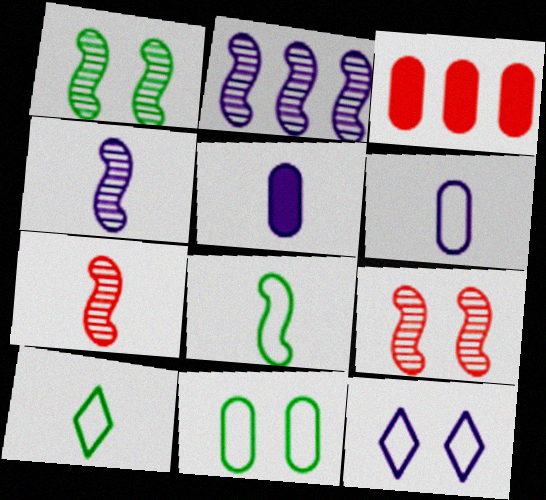[[1, 2, 7], 
[2, 5, 12], 
[5, 7, 10]]